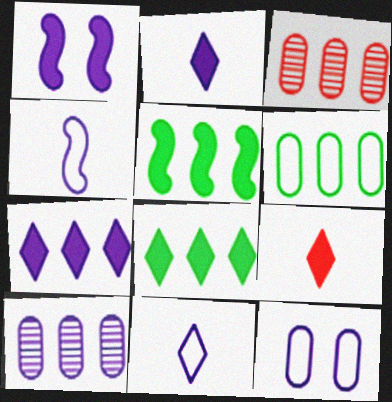[[1, 10, 11]]